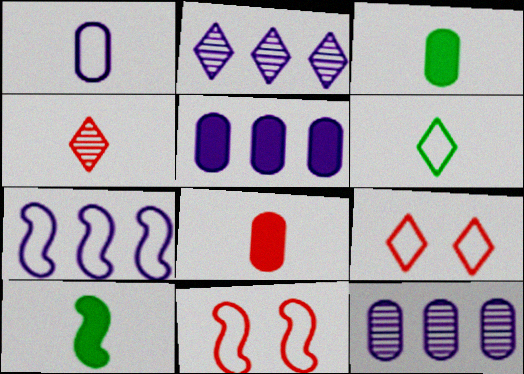[[1, 4, 10], 
[2, 3, 11], 
[2, 5, 7], 
[9, 10, 12]]